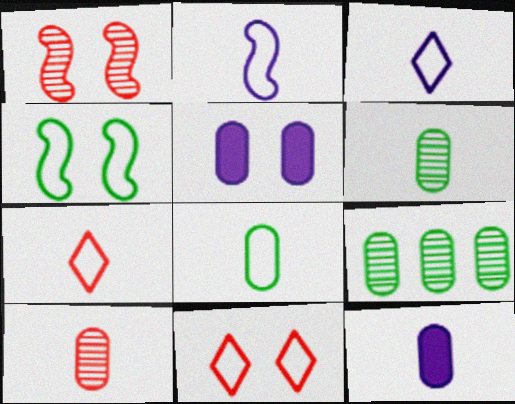[[2, 7, 8], 
[8, 10, 12]]